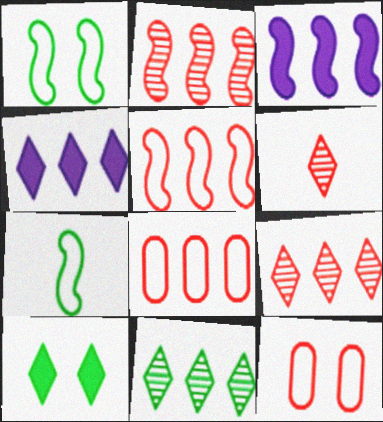[[3, 8, 11]]